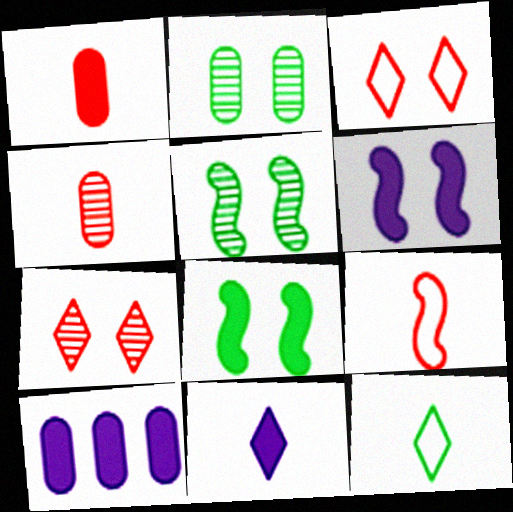[[2, 3, 6], 
[6, 10, 11]]